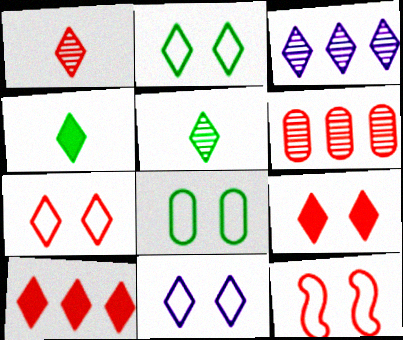[[1, 7, 10], 
[2, 7, 11], 
[3, 4, 7], 
[5, 10, 11], 
[8, 11, 12]]